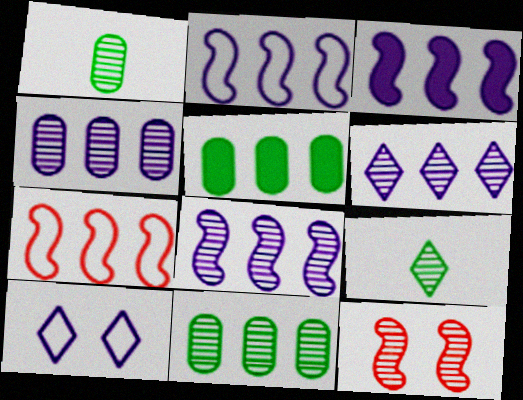[[1, 6, 12], 
[2, 3, 8], 
[4, 6, 8], 
[4, 9, 12], 
[5, 6, 7]]